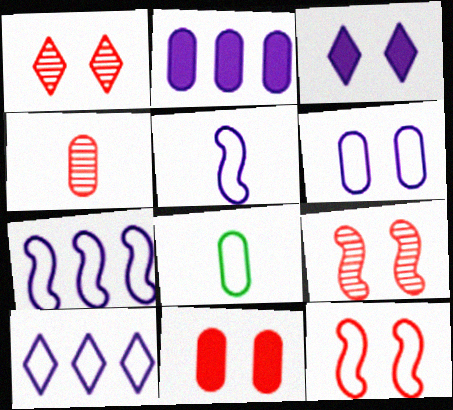[[1, 11, 12], 
[5, 6, 10], 
[8, 10, 12]]